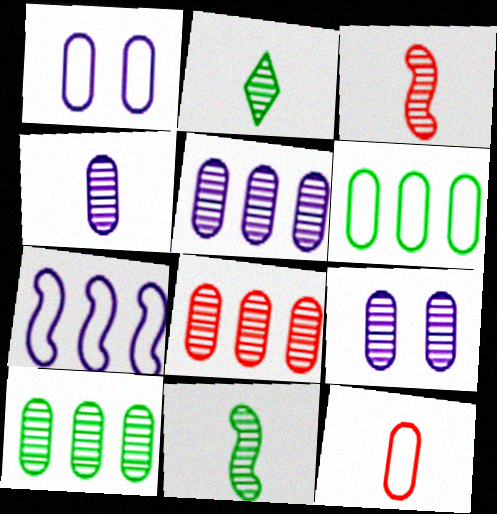[[1, 6, 12], 
[2, 3, 4], 
[4, 5, 9], 
[5, 8, 10]]